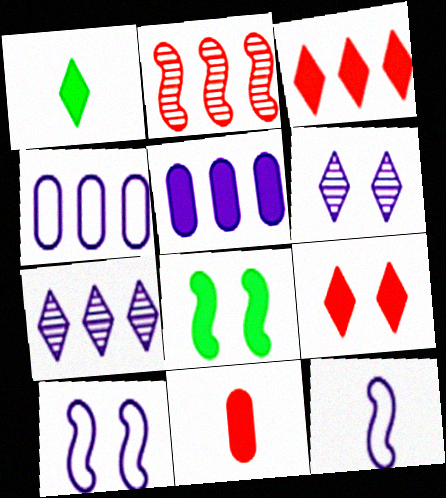[[2, 8, 12], 
[5, 6, 12]]